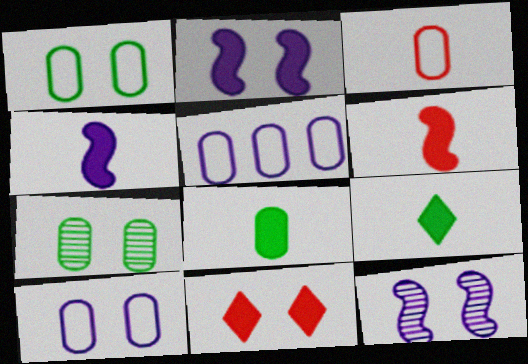[[1, 3, 5], 
[1, 11, 12]]